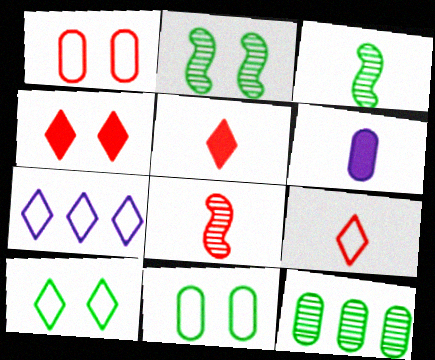[[1, 6, 12], 
[3, 6, 9], 
[7, 9, 10]]